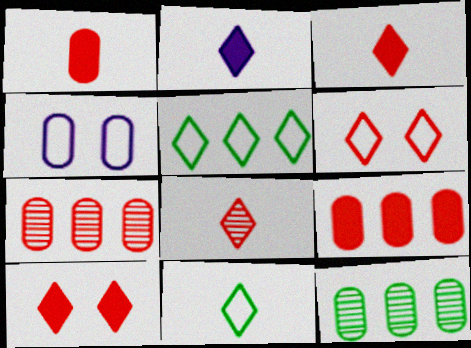[[1, 4, 12], 
[2, 8, 11]]